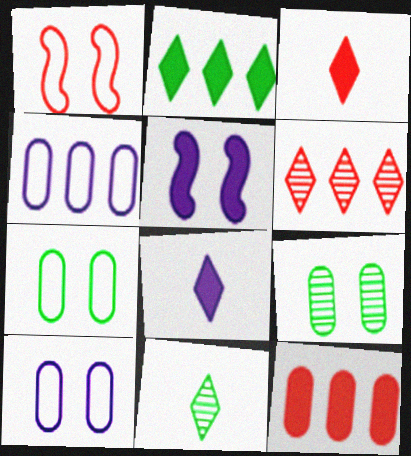[]